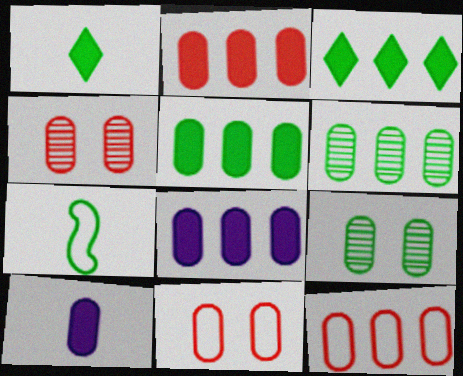[[2, 5, 8], 
[3, 7, 9], 
[6, 8, 12], 
[6, 10, 11], 
[9, 10, 12]]